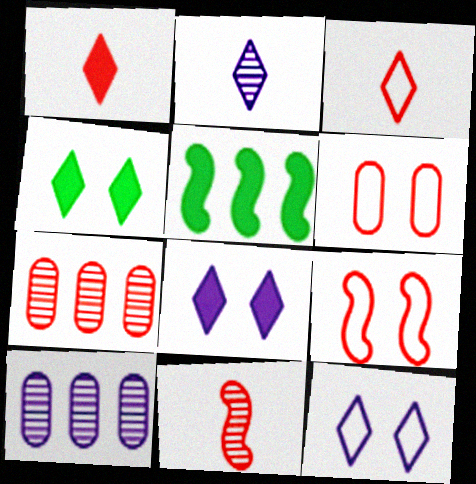[[1, 7, 9], 
[2, 5, 6]]